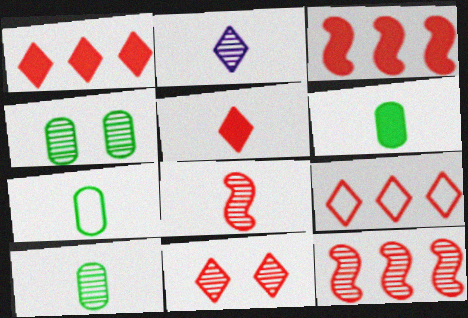[[2, 4, 12], 
[2, 8, 10], 
[5, 9, 11], 
[6, 7, 10]]